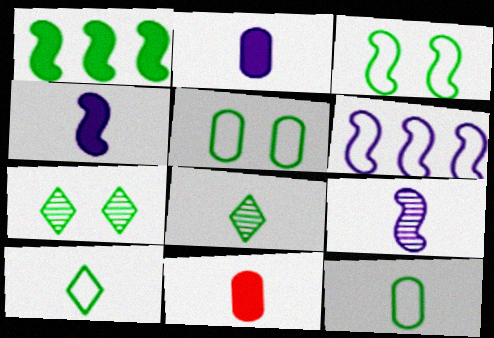[[1, 5, 8], 
[1, 7, 12], 
[6, 7, 11], 
[9, 10, 11]]